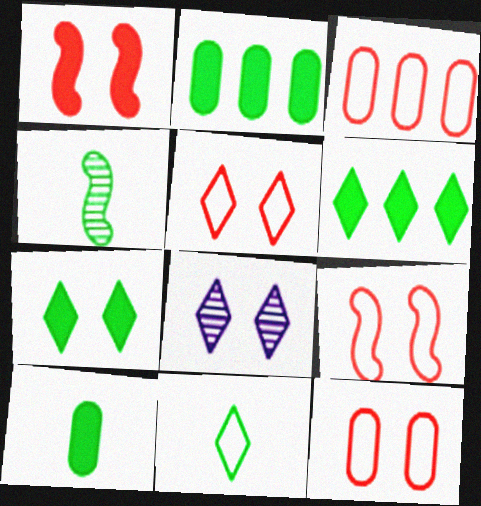[[4, 10, 11], 
[5, 7, 8], 
[5, 9, 12]]